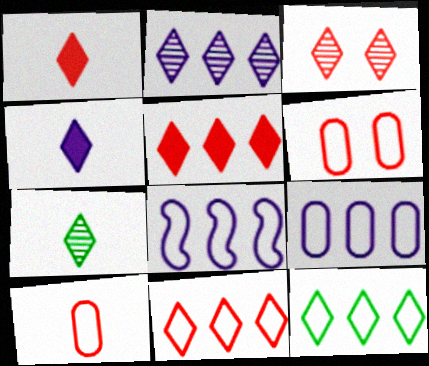[[1, 3, 11], 
[2, 3, 7], 
[2, 5, 12], 
[3, 4, 12]]